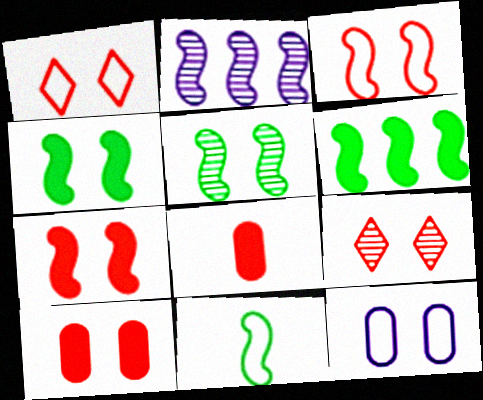[[2, 7, 11], 
[3, 9, 10], 
[4, 9, 12], 
[5, 6, 11]]